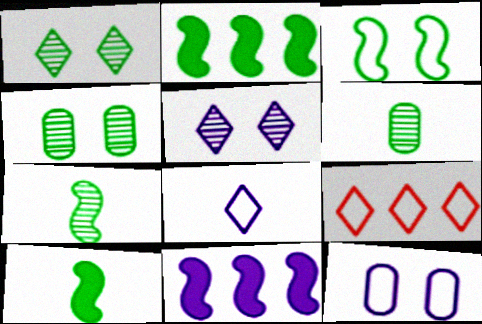[[2, 3, 7]]